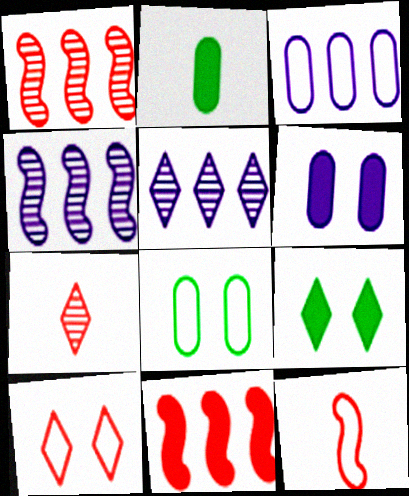[[2, 4, 10]]